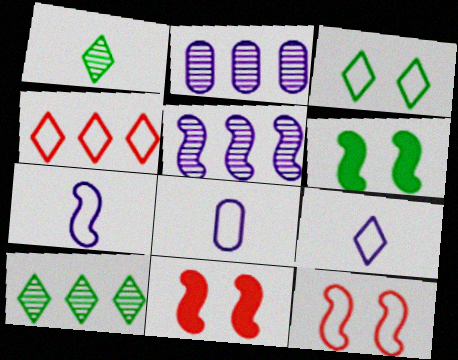[[3, 4, 9], 
[7, 8, 9], 
[8, 10, 11]]